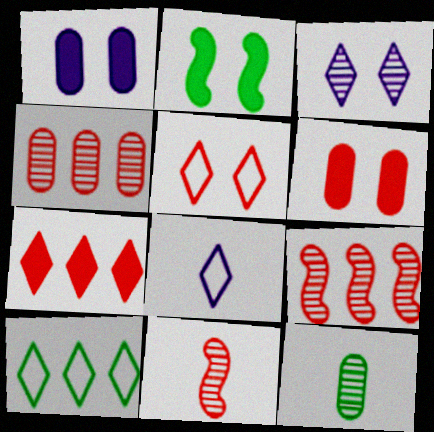[[1, 10, 11], 
[2, 4, 8], 
[2, 10, 12], 
[3, 9, 12], 
[5, 8, 10]]